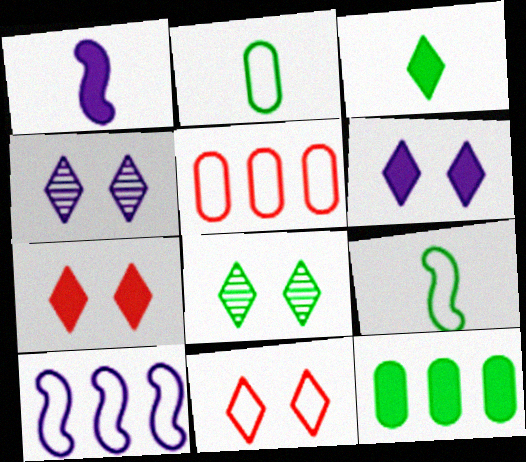[[1, 5, 8], 
[1, 7, 12], 
[2, 10, 11], 
[6, 8, 11], 
[8, 9, 12]]